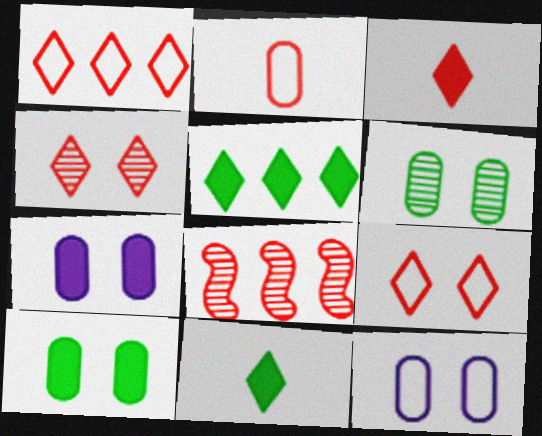[[1, 3, 4], 
[8, 11, 12]]